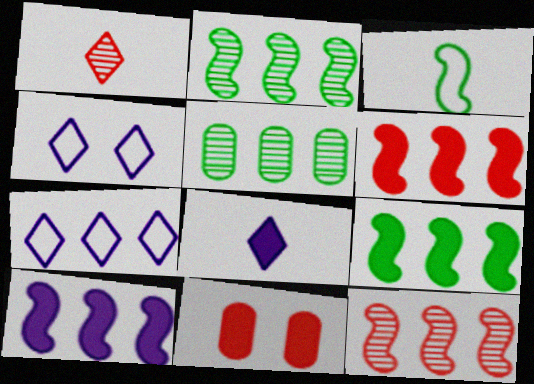[[5, 6, 7], 
[6, 9, 10], 
[8, 9, 11]]